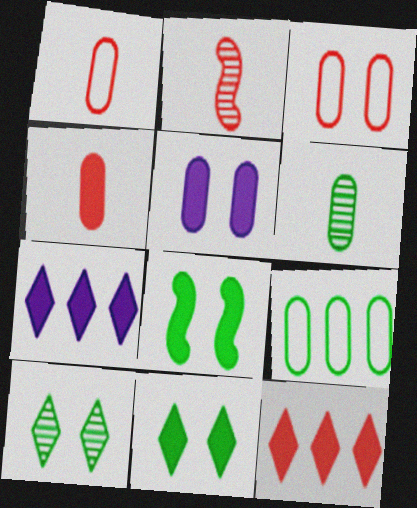[[2, 3, 12], 
[4, 7, 8]]